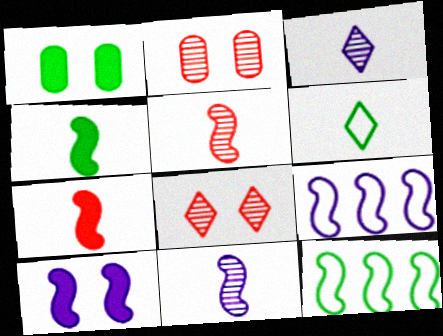[[5, 10, 12], 
[9, 10, 11]]